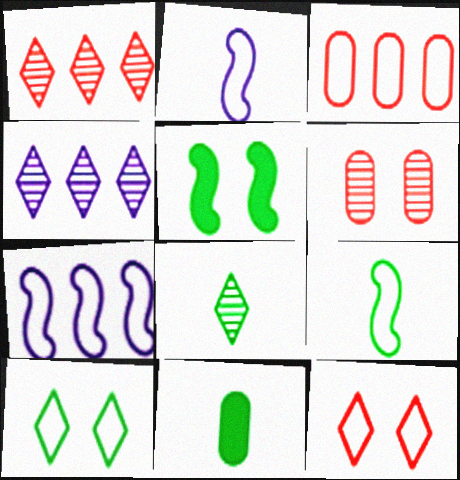[[2, 3, 10], 
[8, 9, 11]]